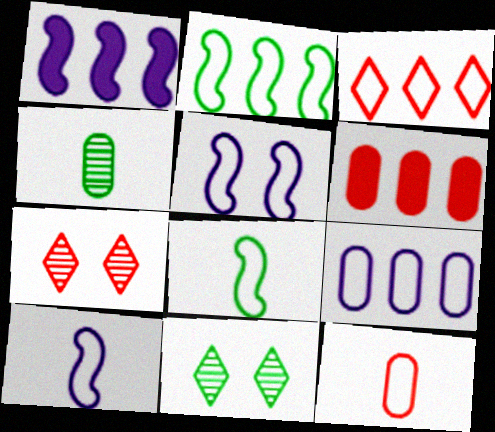[[1, 11, 12], 
[2, 3, 9], 
[6, 10, 11]]